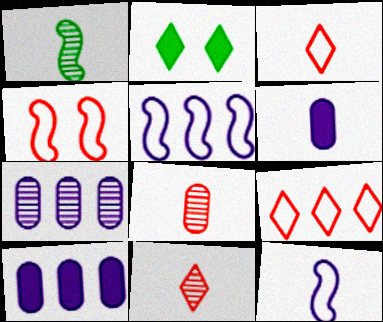[[1, 3, 6], 
[2, 5, 8]]